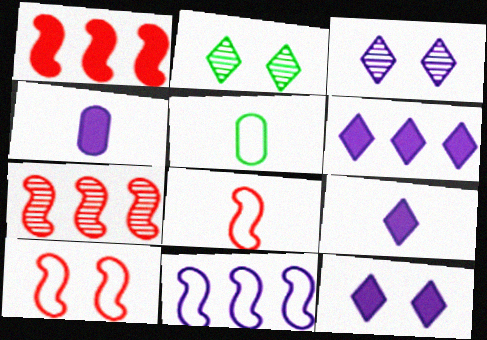[[1, 3, 5], 
[3, 4, 11], 
[5, 7, 12], 
[6, 9, 12]]